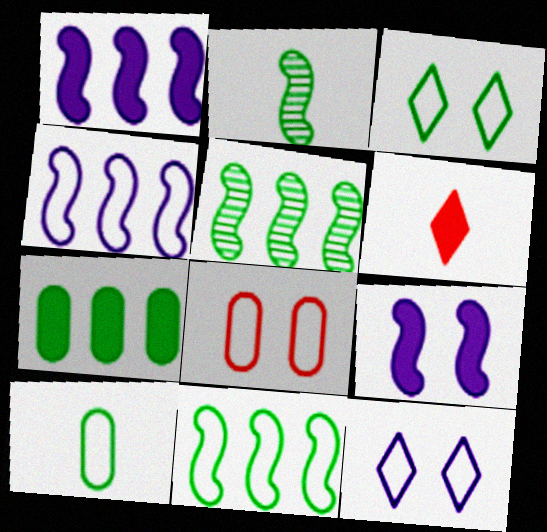[[2, 3, 7], 
[3, 10, 11], 
[6, 7, 9]]